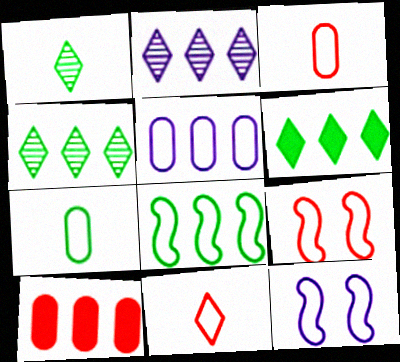[[1, 10, 12], 
[2, 8, 10]]